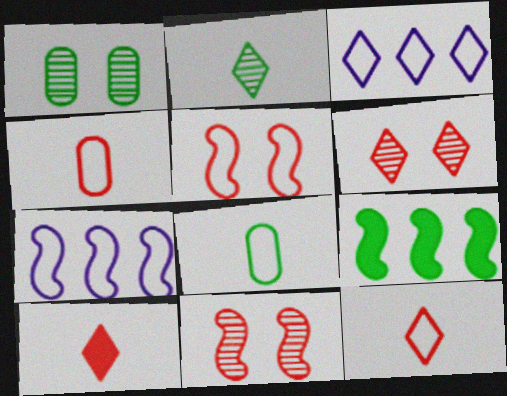[[1, 7, 10], 
[3, 5, 8]]